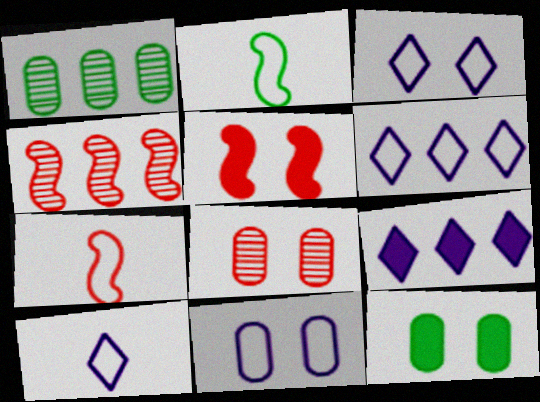[[1, 5, 10], 
[2, 8, 9], 
[3, 6, 10], 
[4, 5, 7], 
[4, 10, 12], 
[8, 11, 12]]